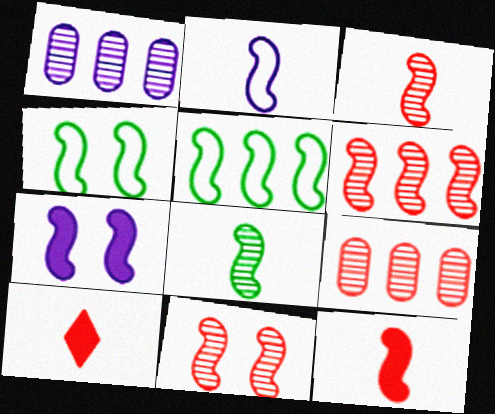[[1, 4, 10], 
[2, 8, 12], 
[3, 5, 7], 
[3, 6, 11], 
[4, 7, 11]]